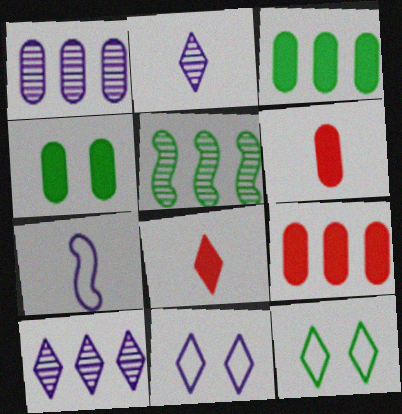[[5, 6, 11], 
[8, 10, 12]]